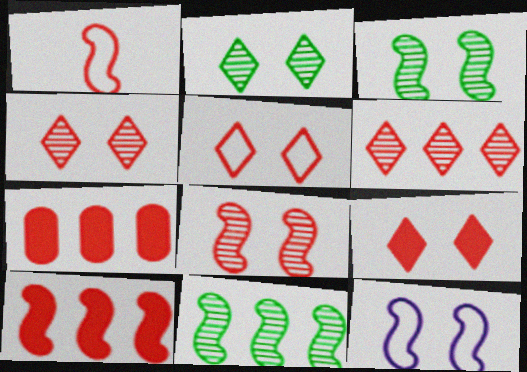[[1, 4, 7], 
[1, 8, 10], 
[4, 5, 9]]